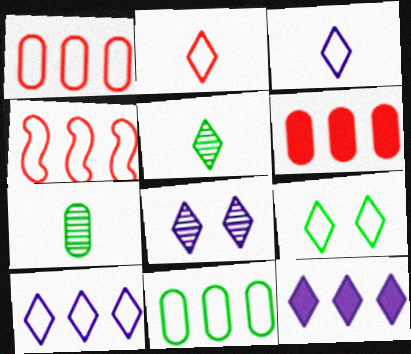[[2, 9, 10], 
[3, 8, 12], 
[4, 10, 11]]